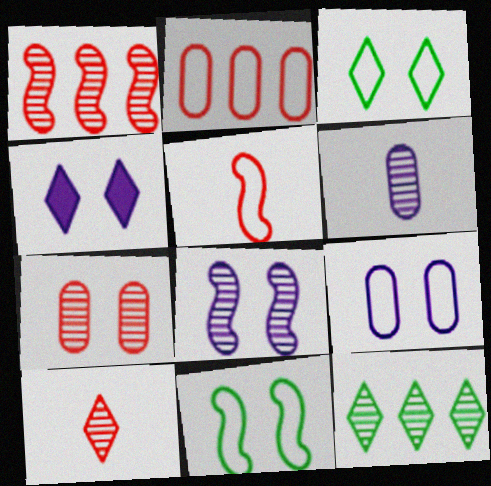[[1, 7, 10], 
[4, 7, 11], 
[4, 8, 9]]